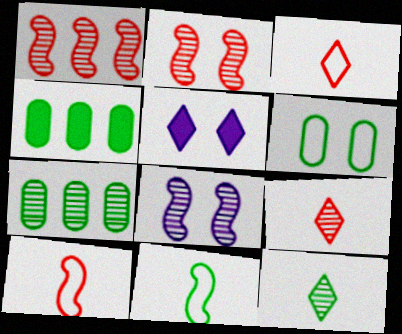[[2, 5, 6], 
[3, 4, 8], 
[5, 7, 10], 
[7, 8, 9]]